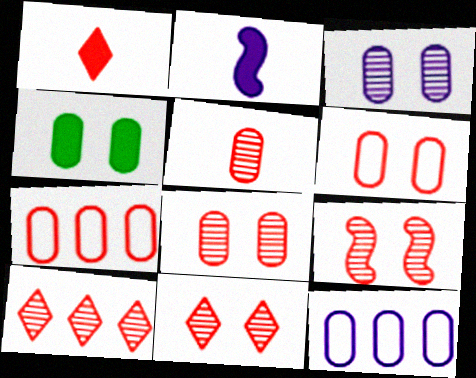[[1, 7, 9], 
[3, 4, 6], 
[4, 5, 12], 
[5, 9, 10], 
[8, 9, 11]]